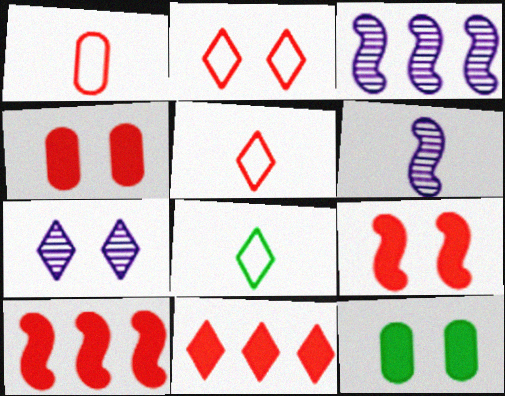[[3, 4, 8], 
[3, 5, 12], 
[7, 8, 11]]